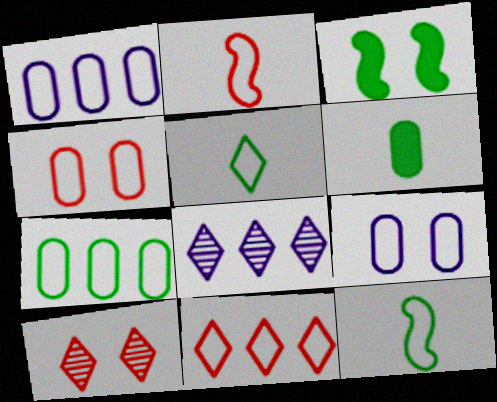[[2, 4, 11], 
[3, 9, 10], 
[9, 11, 12]]